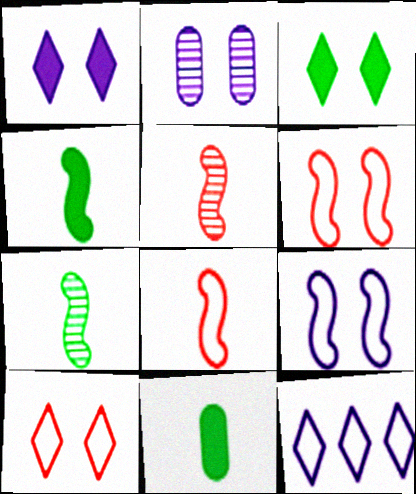[[1, 2, 9], 
[2, 3, 6]]